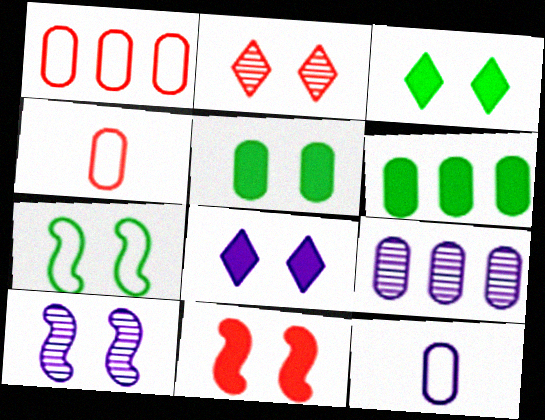[[1, 6, 9], 
[4, 5, 9], 
[5, 8, 11], 
[7, 10, 11]]